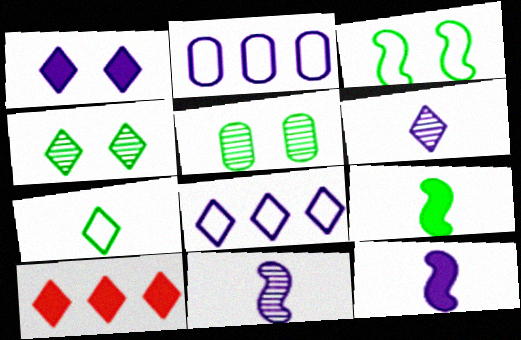[[1, 2, 11], 
[1, 6, 8]]